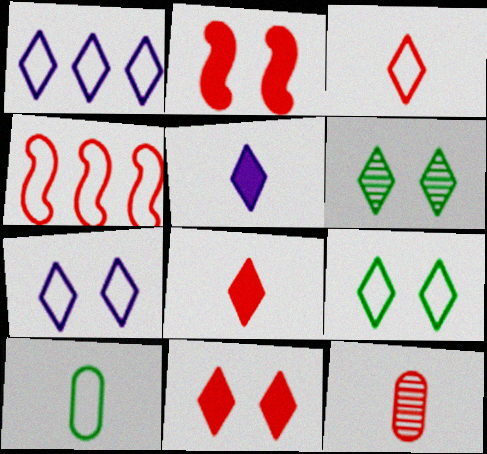[[1, 3, 9], 
[1, 6, 8], 
[4, 7, 10], 
[4, 11, 12], 
[6, 7, 11]]